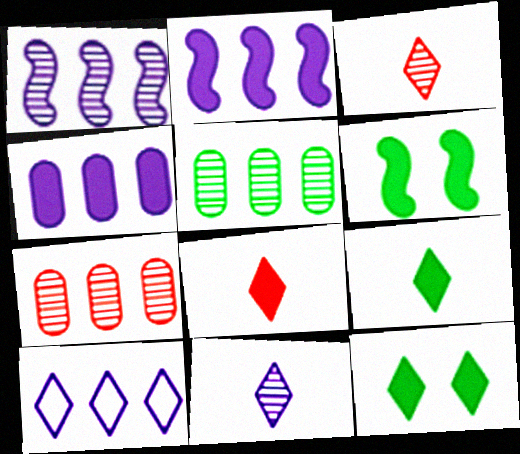[[1, 4, 10], 
[3, 10, 12], 
[4, 6, 8]]